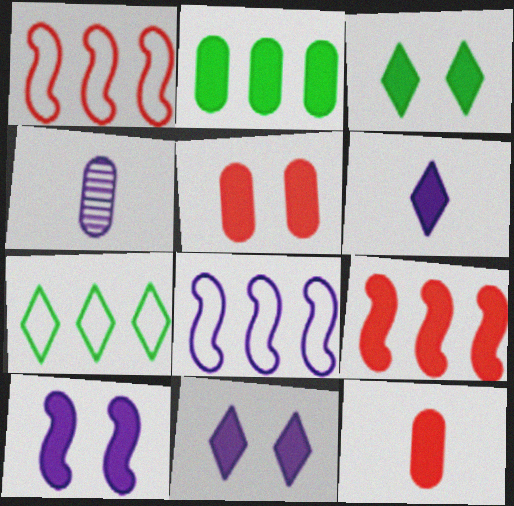[[1, 3, 4], 
[3, 5, 10], 
[4, 8, 11]]